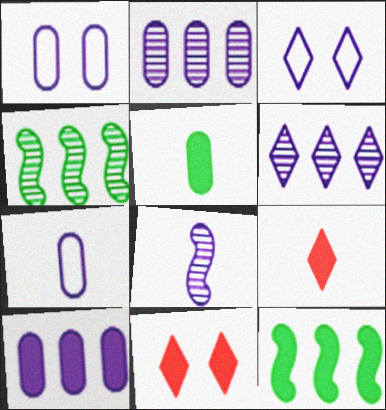[[1, 4, 9], 
[3, 8, 10], 
[4, 7, 11]]